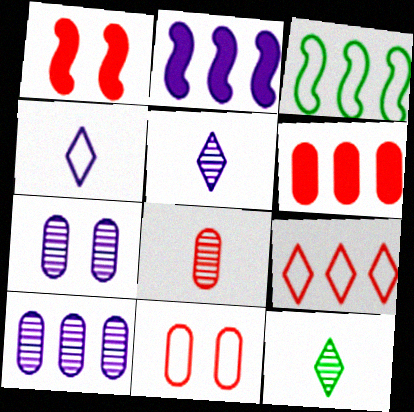[[1, 8, 9], 
[2, 4, 7], 
[2, 11, 12], 
[3, 4, 11], 
[6, 8, 11]]